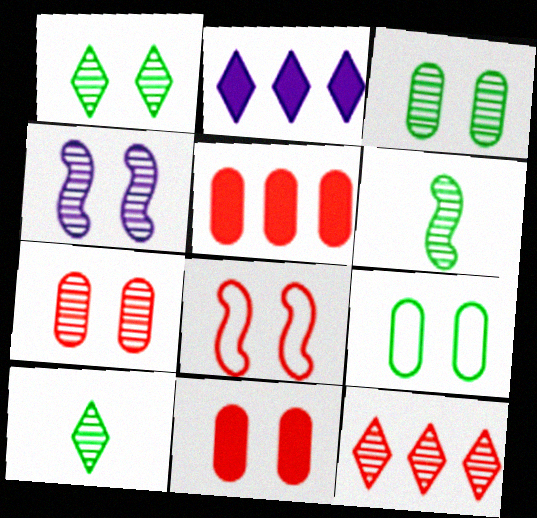[[1, 4, 7]]